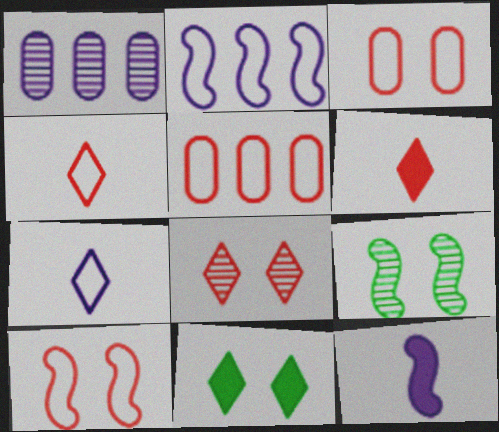[[4, 5, 10]]